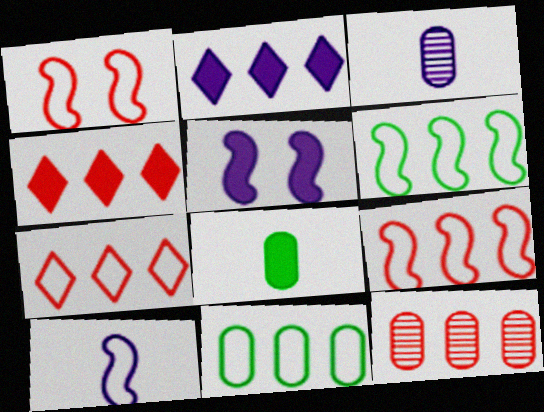[[1, 6, 10], 
[2, 6, 12], 
[4, 5, 8], 
[4, 9, 12]]